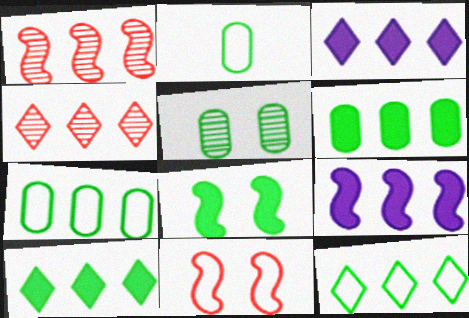[[1, 3, 7], 
[2, 5, 6], 
[3, 4, 12], 
[4, 7, 9]]